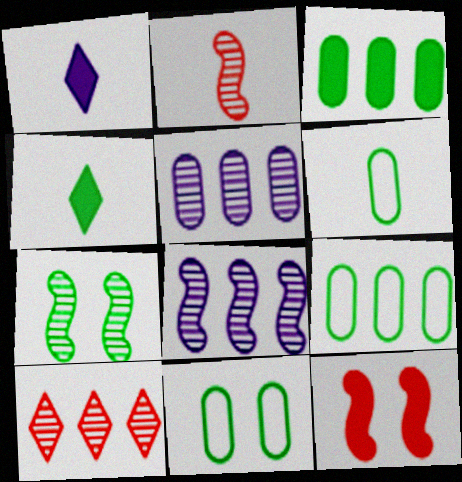[[1, 2, 6], 
[1, 3, 12], 
[2, 7, 8], 
[4, 7, 9], 
[6, 9, 11]]